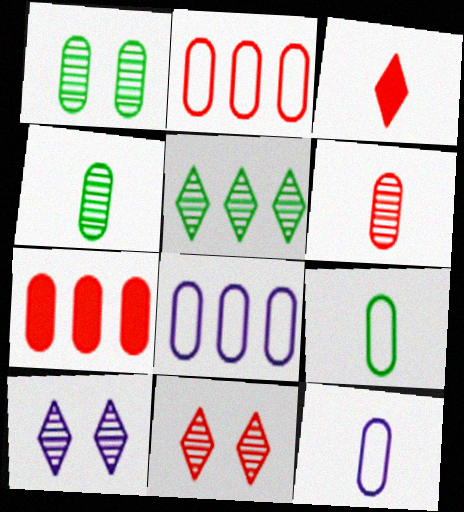[[1, 7, 12]]